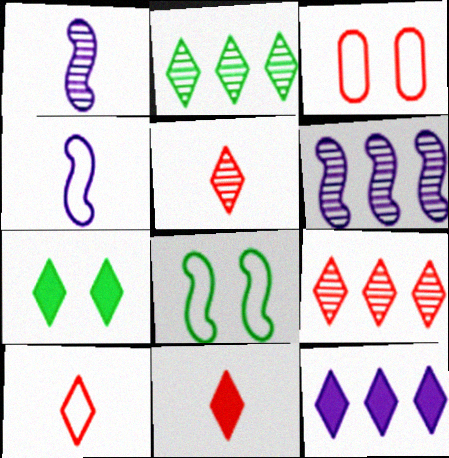[[5, 10, 11], 
[7, 11, 12]]